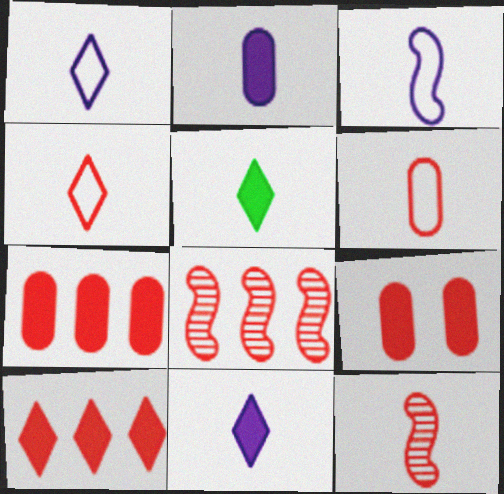[[4, 8, 9]]